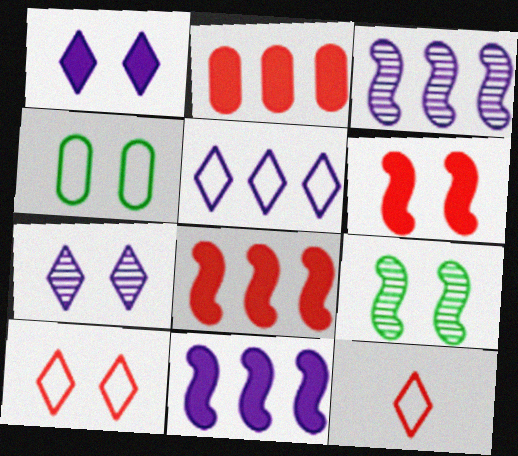[[4, 6, 7]]